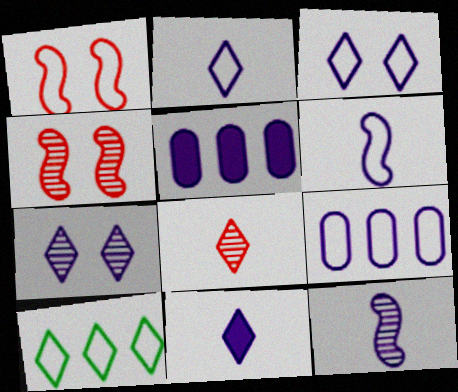[[3, 5, 12], 
[3, 6, 9], 
[5, 6, 7]]